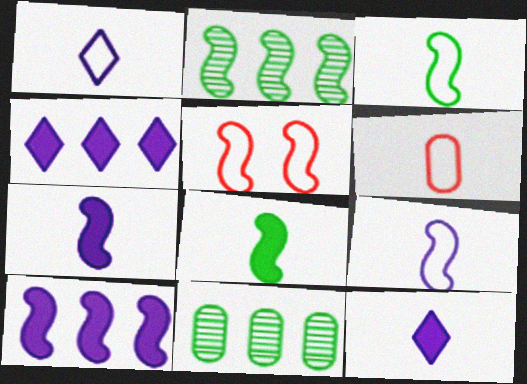[[1, 3, 6], 
[2, 5, 7], 
[5, 11, 12]]